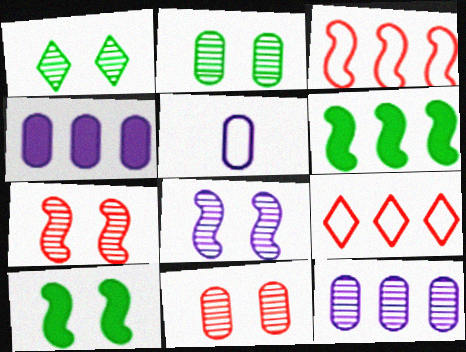[[1, 8, 11], 
[6, 9, 12]]